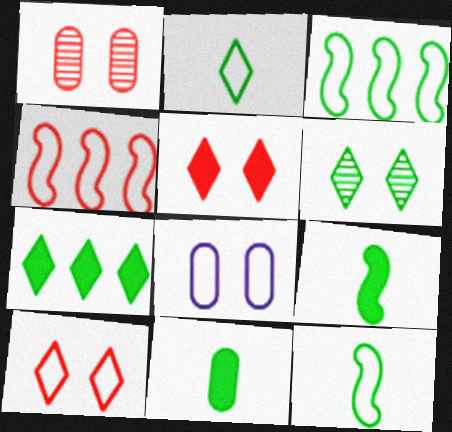[[2, 4, 8], 
[2, 6, 7], 
[3, 6, 11]]